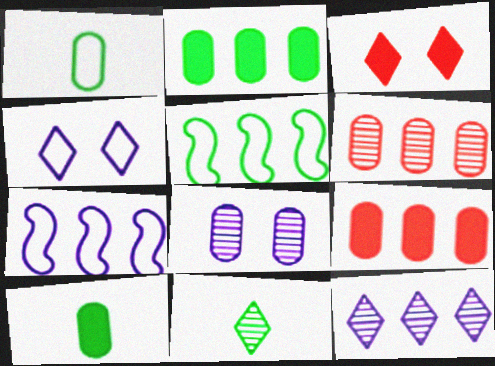[[1, 8, 9], 
[5, 9, 12]]